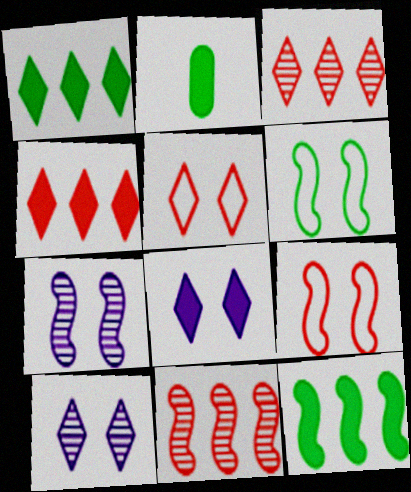[]